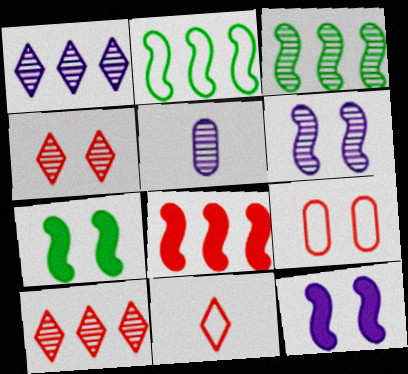[[1, 5, 6], 
[3, 4, 5]]